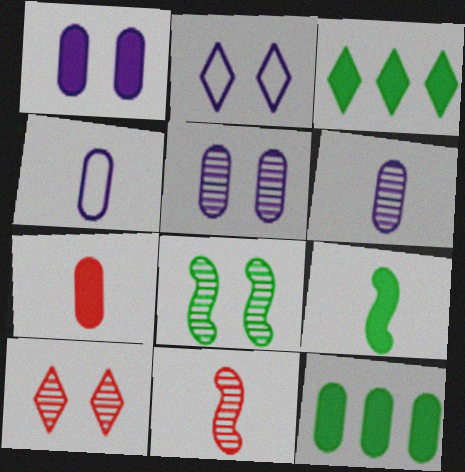[[1, 7, 12], 
[2, 11, 12], 
[5, 8, 10]]